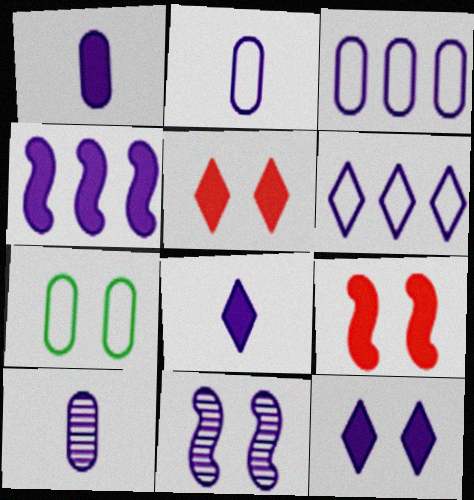[[1, 2, 10], 
[1, 4, 12], 
[1, 6, 11], 
[3, 8, 11], 
[5, 7, 11]]